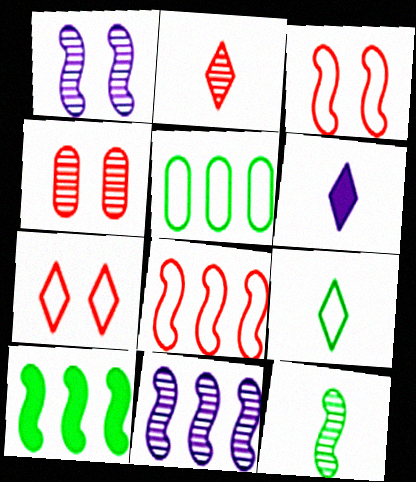[[2, 6, 9], 
[8, 10, 11]]